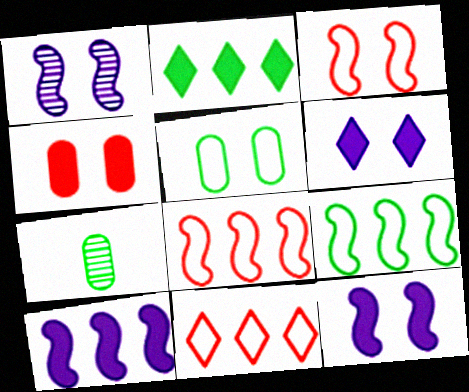[[6, 7, 8], 
[7, 11, 12]]